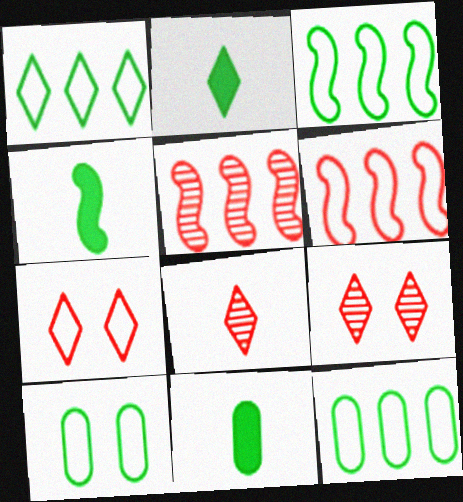[[1, 3, 12], 
[2, 4, 11]]